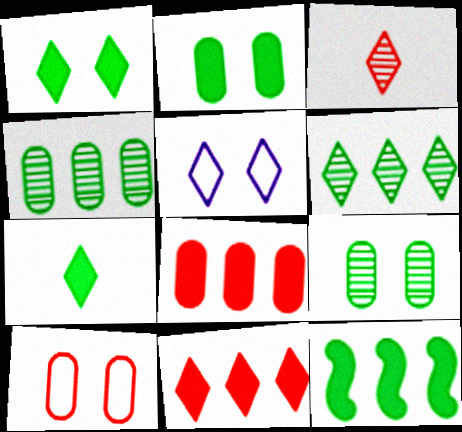[[2, 7, 12]]